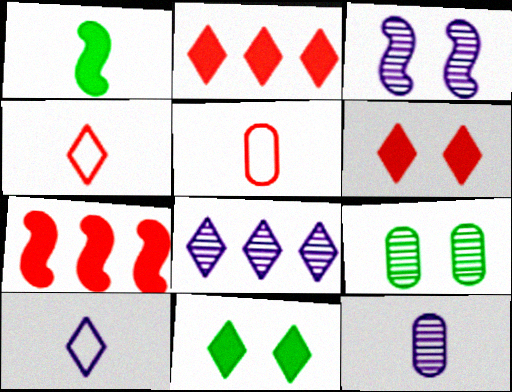[[1, 4, 12], 
[3, 8, 12], 
[4, 8, 11], 
[7, 9, 10]]